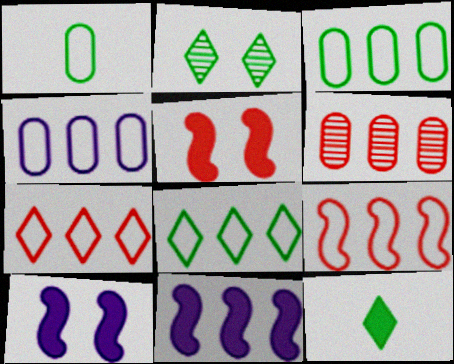[[2, 8, 12], 
[4, 8, 9], 
[6, 8, 11]]